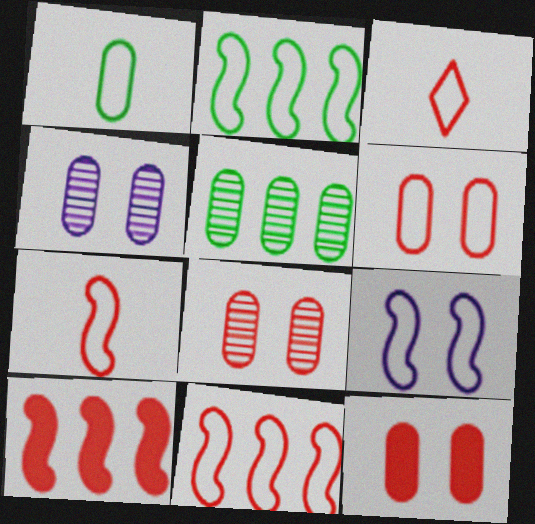[[2, 7, 9], 
[3, 6, 11], 
[3, 8, 10], 
[6, 8, 12]]